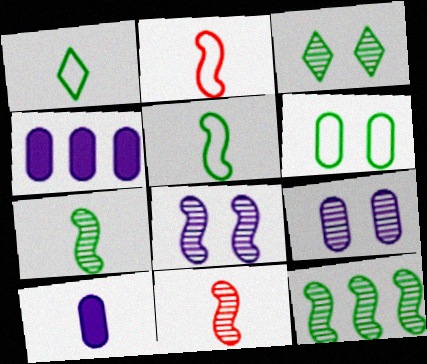[[1, 10, 11], 
[2, 3, 4], 
[8, 11, 12]]